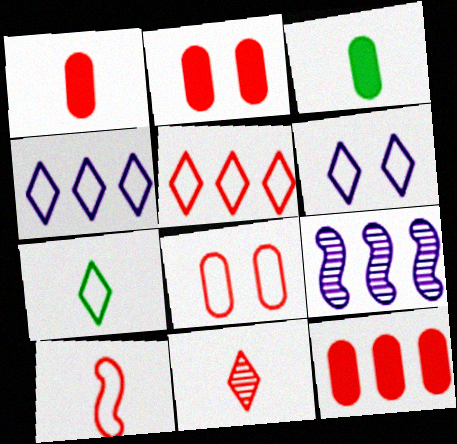[[1, 2, 12], 
[1, 10, 11], 
[2, 7, 9], 
[5, 6, 7], 
[5, 8, 10]]